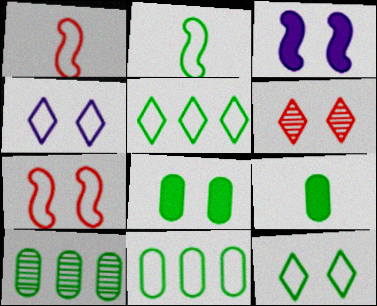[[1, 4, 11], 
[2, 11, 12]]